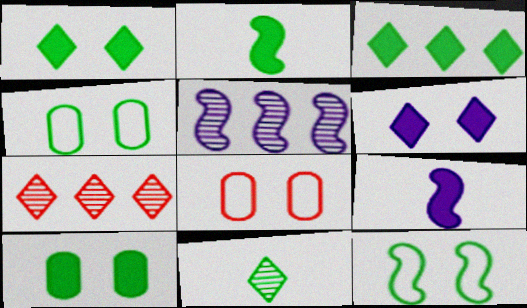[[2, 3, 10], 
[4, 7, 9]]